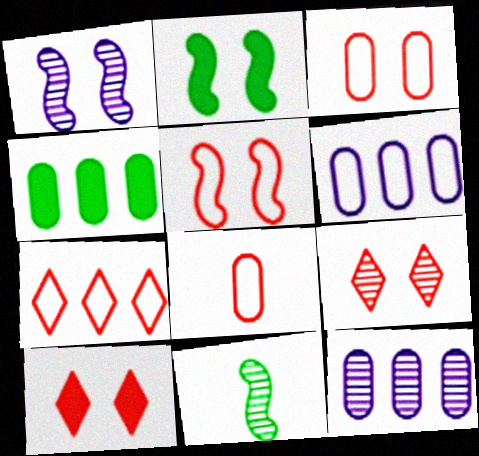[[1, 2, 5], 
[5, 7, 8], 
[6, 10, 11], 
[9, 11, 12]]